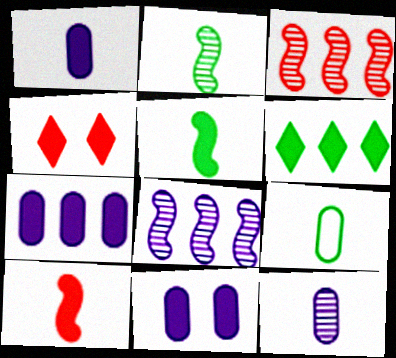[[1, 7, 11], 
[4, 5, 7], 
[4, 8, 9], 
[6, 10, 11]]